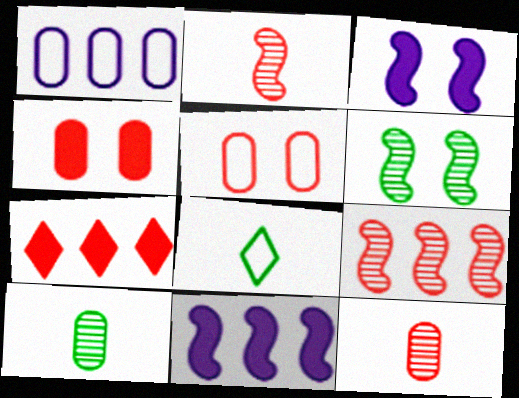[[1, 4, 10], 
[2, 5, 7]]